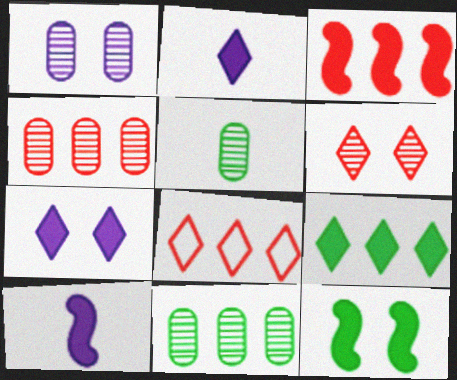[[1, 4, 5], 
[3, 4, 8], 
[3, 10, 12]]